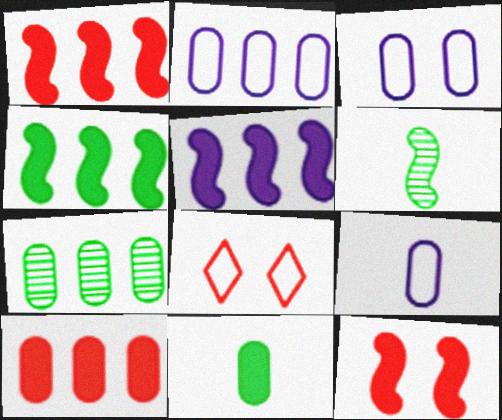[[1, 4, 5], 
[2, 3, 9], 
[2, 7, 10]]